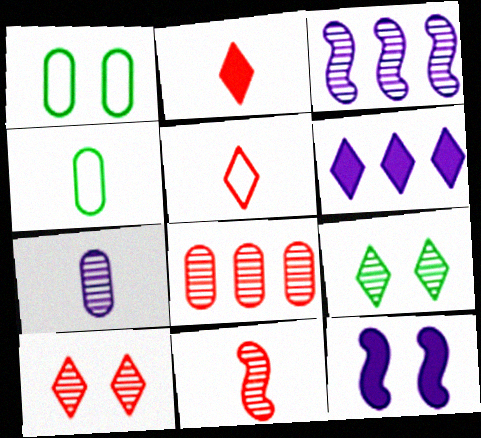[[1, 2, 3], 
[1, 6, 11], 
[1, 10, 12], 
[5, 6, 9], 
[8, 10, 11]]